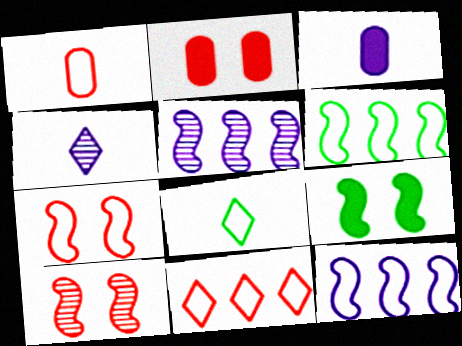[[1, 7, 11], 
[2, 4, 6], 
[2, 5, 8]]